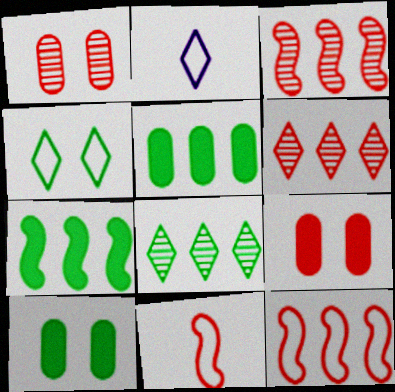[[1, 2, 7], 
[2, 3, 10], 
[6, 9, 11]]